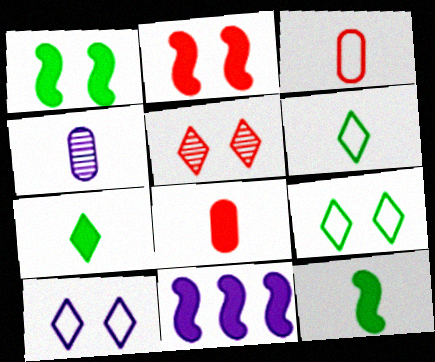[[2, 11, 12], 
[4, 10, 11]]